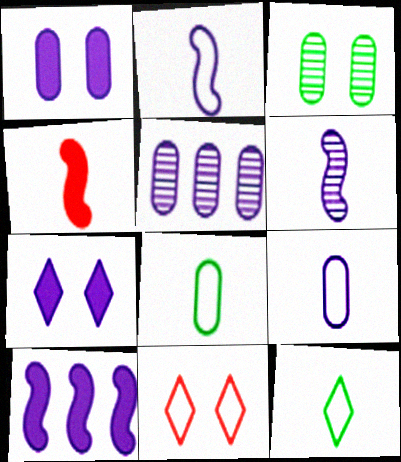[[1, 5, 9], 
[2, 5, 7]]